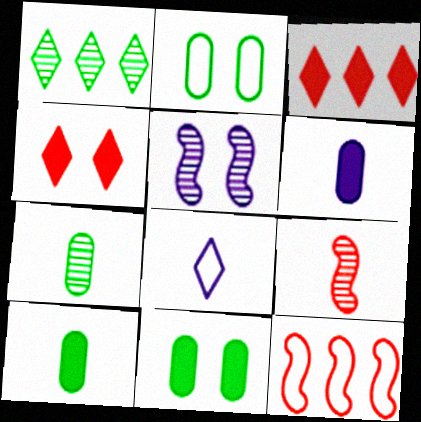[[1, 4, 8], 
[2, 4, 5], 
[2, 8, 12], 
[8, 9, 10]]